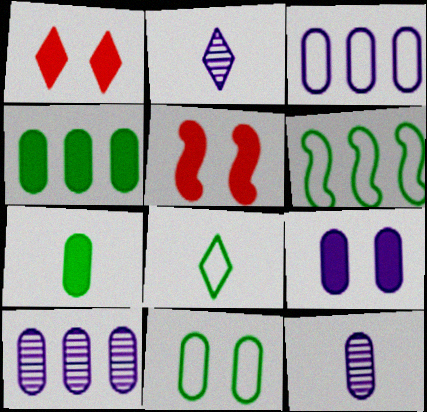[[1, 6, 12], 
[3, 9, 12], 
[5, 8, 10], 
[6, 8, 11]]